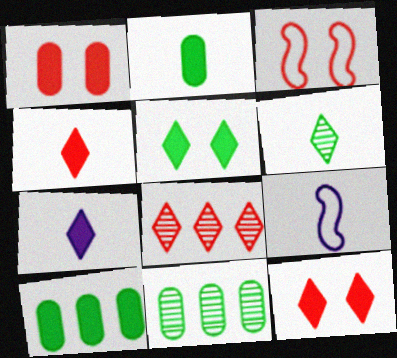[[3, 7, 11], 
[9, 11, 12]]